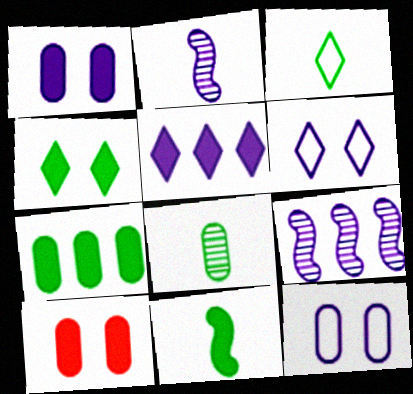[[2, 5, 12], 
[3, 8, 11], 
[3, 9, 10], 
[4, 7, 11], 
[5, 10, 11]]